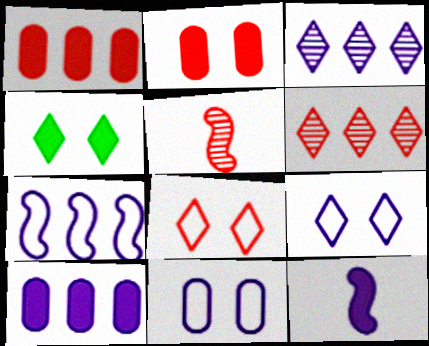[[1, 4, 12], 
[1, 5, 8], 
[3, 7, 10], 
[3, 11, 12]]